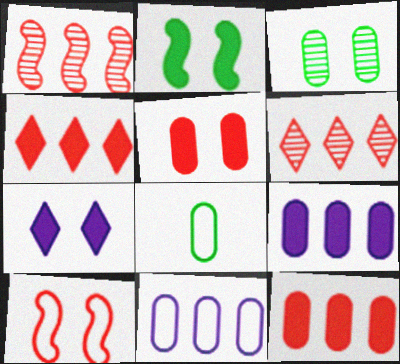[[1, 7, 8], 
[2, 5, 7], 
[3, 7, 10]]